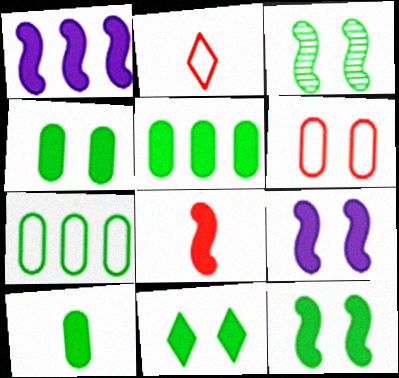[[1, 8, 12], 
[4, 5, 10], 
[4, 11, 12]]